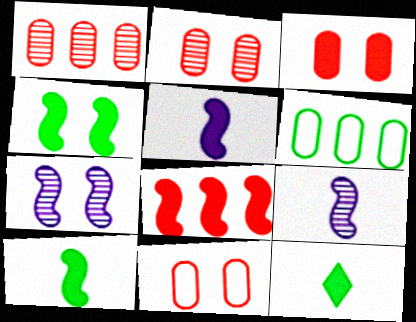[[2, 3, 11], 
[4, 5, 8]]